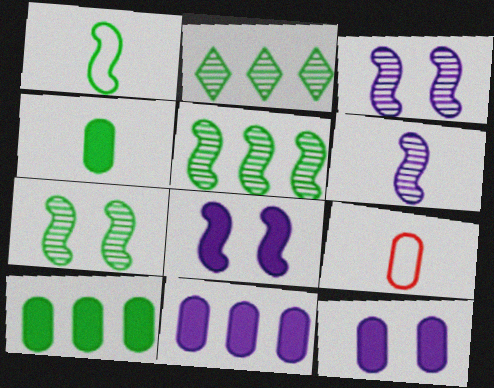[[2, 8, 9]]